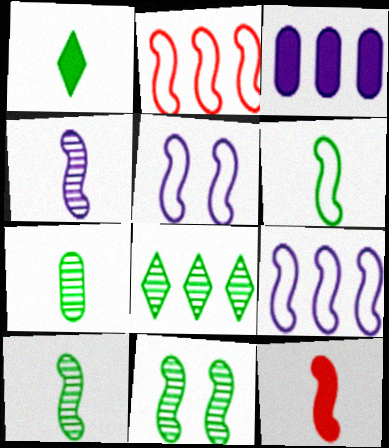[[1, 6, 7], 
[2, 3, 8], 
[2, 5, 6], 
[4, 6, 12], 
[7, 8, 11], 
[9, 11, 12]]